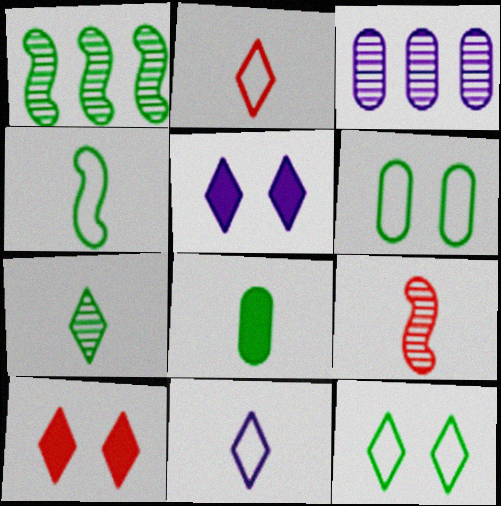[[1, 8, 12], 
[3, 4, 10], 
[4, 7, 8], 
[8, 9, 11]]